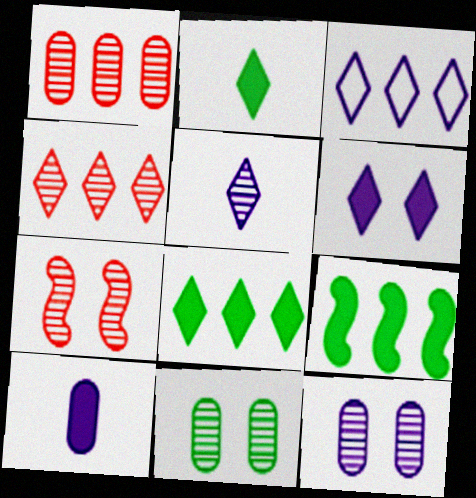[[1, 3, 9], 
[3, 4, 8], 
[3, 5, 6]]